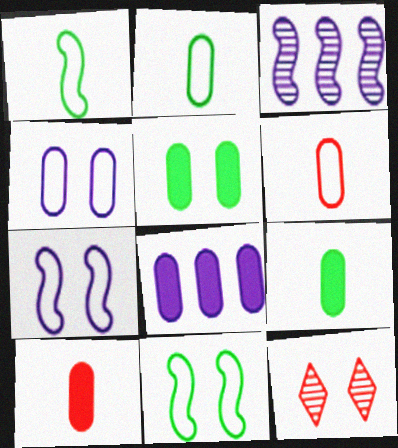[[1, 8, 12], 
[5, 7, 12], 
[5, 8, 10]]